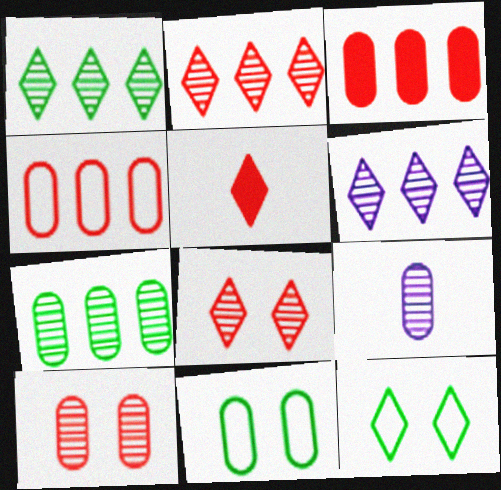[[1, 2, 6], 
[3, 9, 11], 
[5, 6, 12], 
[7, 9, 10]]